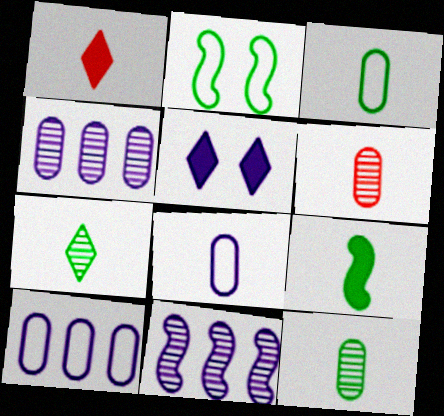[[1, 2, 4], 
[3, 7, 9], 
[5, 8, 11]]